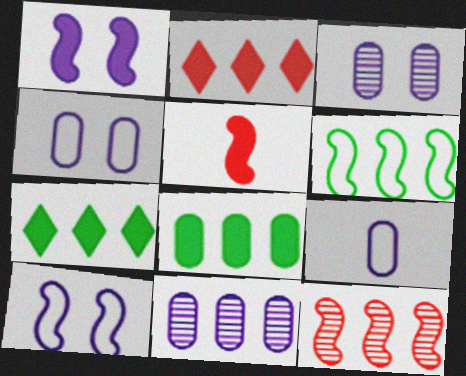[[2, 6, 11]]